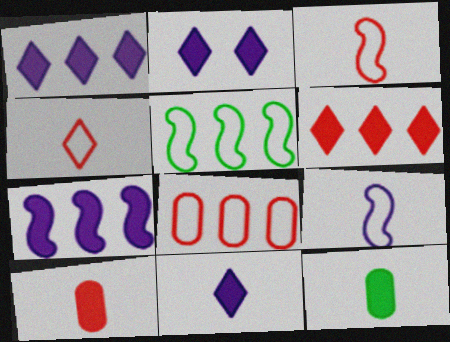[[1, 2, 11]]